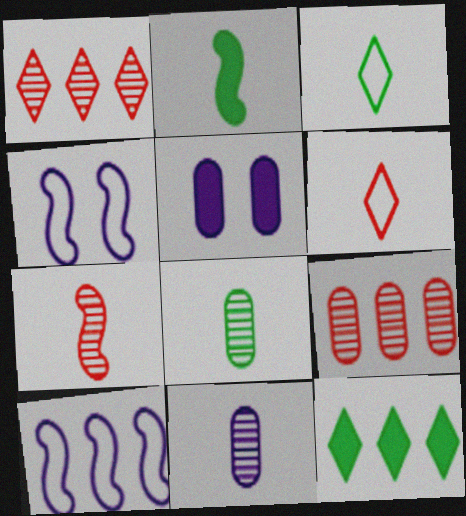[[2, 3, 8], 
[2, 6, 11], 
[9, 10, 12]]